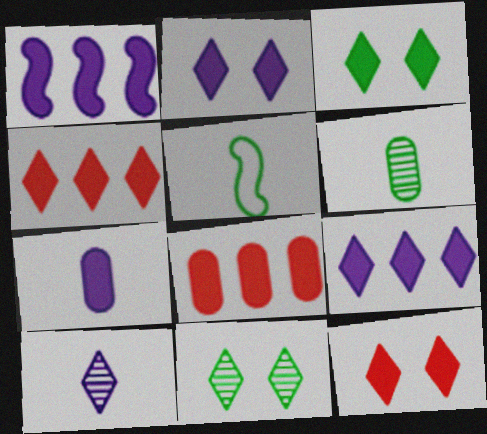[[1, 2, 7], 
[2, 3, 12]]